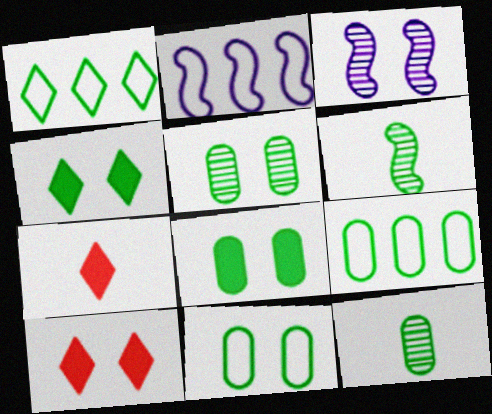[[1, 6, 8], 
[2, 5, 7], 
[2, 10, 12], 
[3, 7, 9], 
[3, 10, 11], 
[4, 6, 9], 
[5, 8, 11], 
[8, 9, 12]]